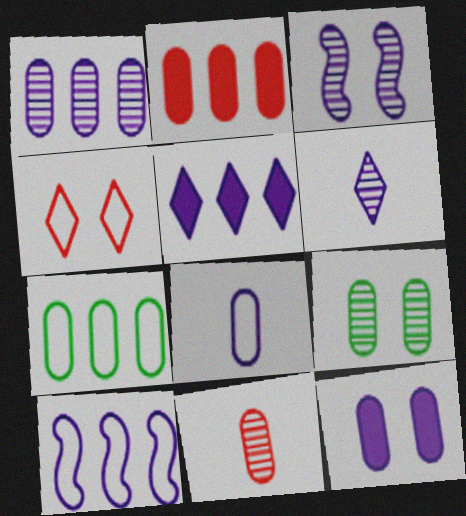[[1, 2, 7], 
[1, 3, 6], 
[1, 5, 10], 
[1, 8, 12], 
[1, 9, 11], 
[2, 8, 9], 
[3, 5, 8], 
[6, 10, 12], 
[7, 11, 12]]